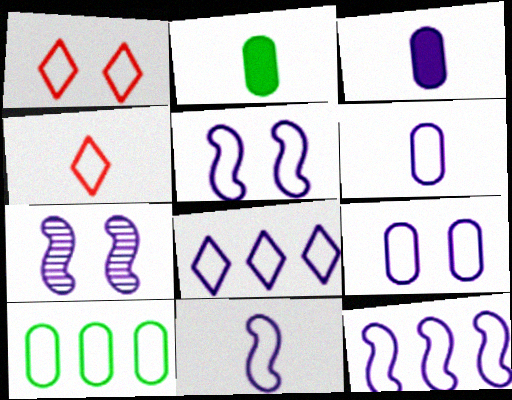[[1, 10, 11], 
[3, 7, 8], 
[4, 5, 10], 
[5, 6, 8], 
[5, 11, 12], 
[8, 9, 11]]